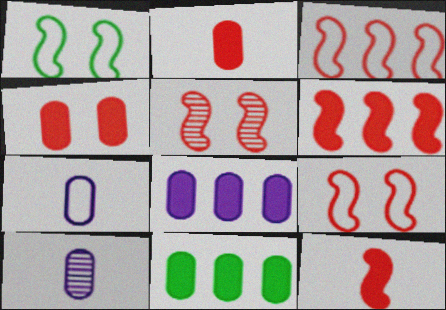[[3, 5, 12]]